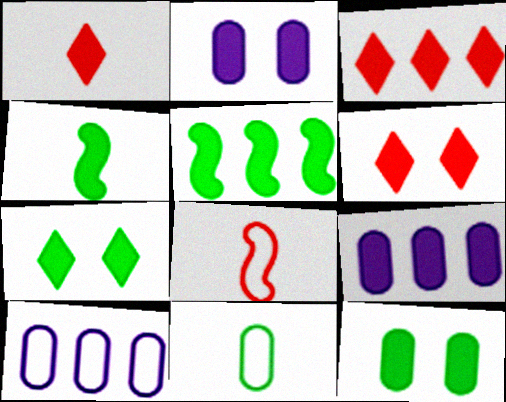[[1, 2, 5], 
[1, 3, 6], 
[2, 3, 4], 
[3, 5, 9], 
[4, 6, 9]]